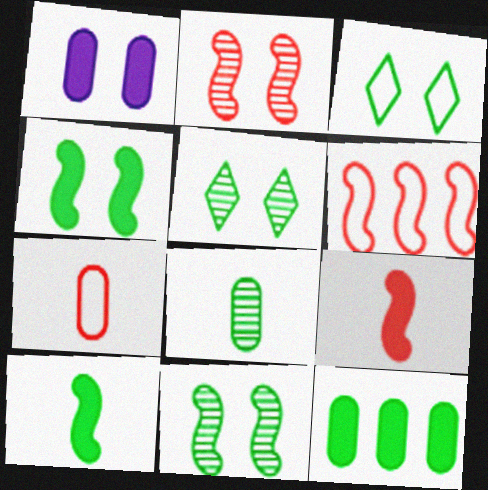[[1, 2, 3], 
[2, 6, 9]]